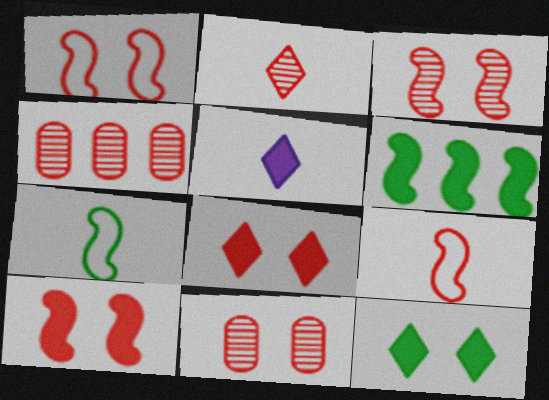[[1, 3, 10], 
[1, 8, 11], 
[2, 3, 4], 
[4, 8, 9]]